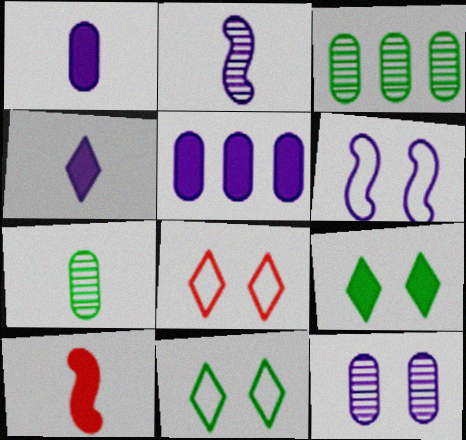[[5, 9, 10]]